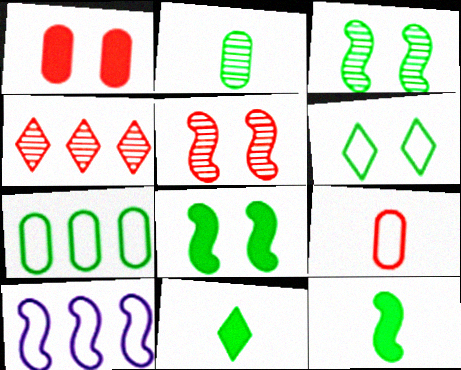[[3, 7, 11], 
[5, 10, 12], 
[6, 9, 10]]